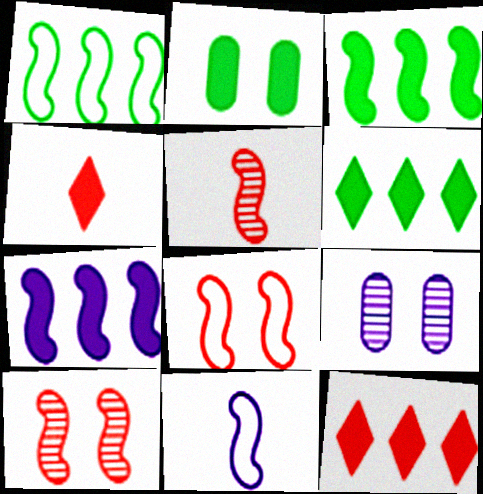[[1, 4, 9], 
[1, 8, 11], 
[2, 4, 7], 
[3, 10, 11]]